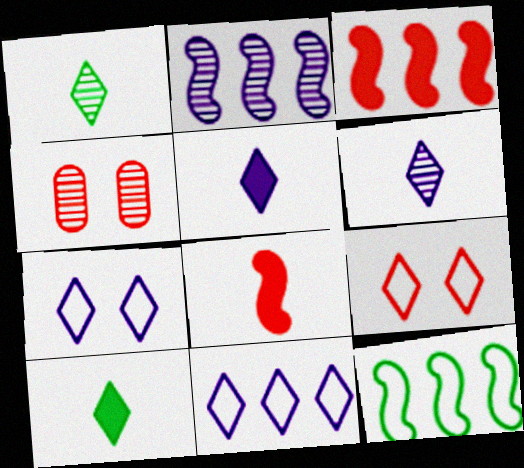[[1, 2, 4], 
[2, 3, 12], 
[4, 5, 12]]